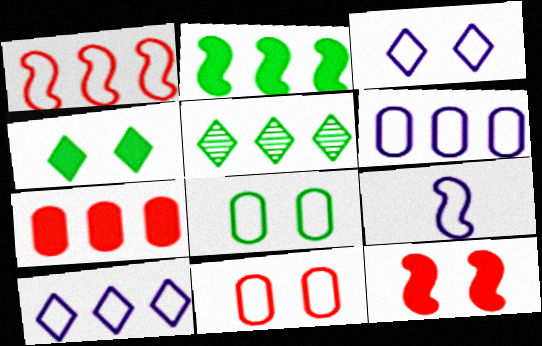[[3, 6, 9]]